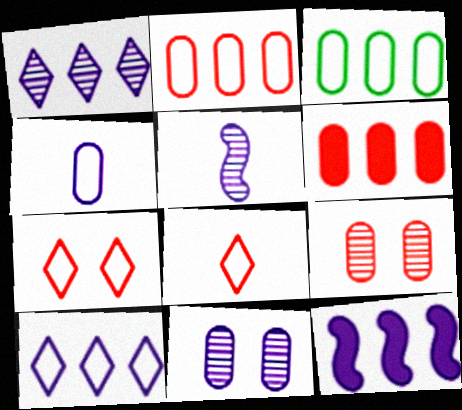[[1, 5, 11]]